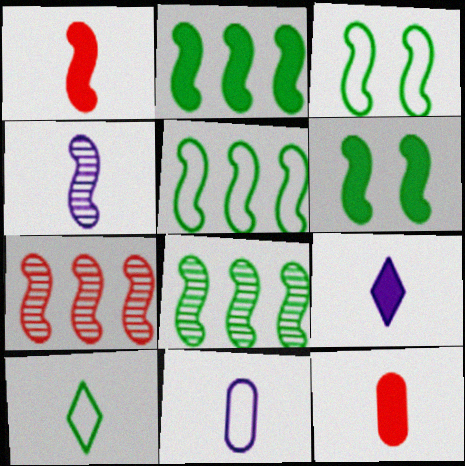[[2, 5, 8], 
[4, 9, 11], 
[4, 10, 12]]